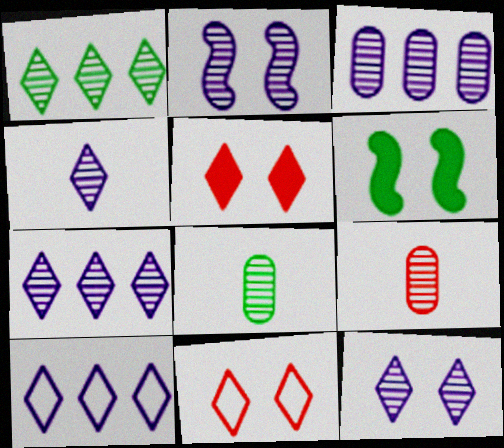[[1, 2, 9], 
[2, 3, 4], 
[4, 7, 12], 
[6, 9, 10]]